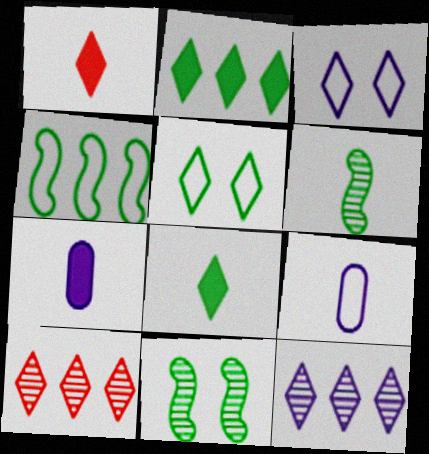[[1, 5, 12], 
[1, 6, 9], 
[3, 8, 10]]